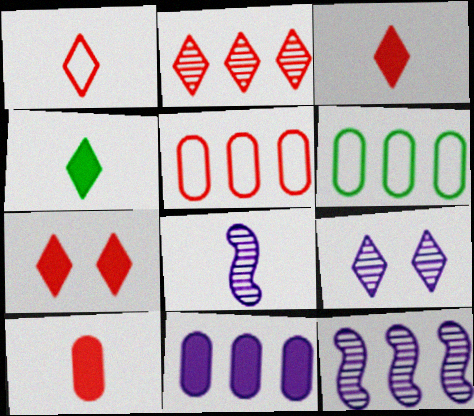[[1, 2, 7], 
[6, 7, 8]]